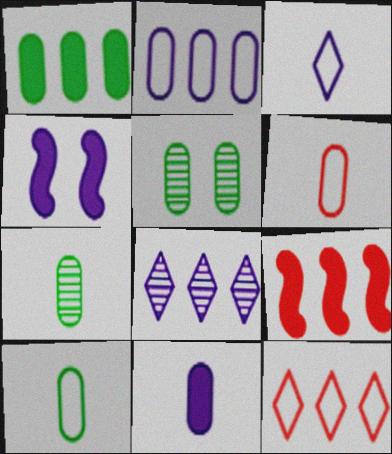[[1, 5, 10], 
[3, 5, 9], 
[4, 7, 12], 
[6, 7, 11]]